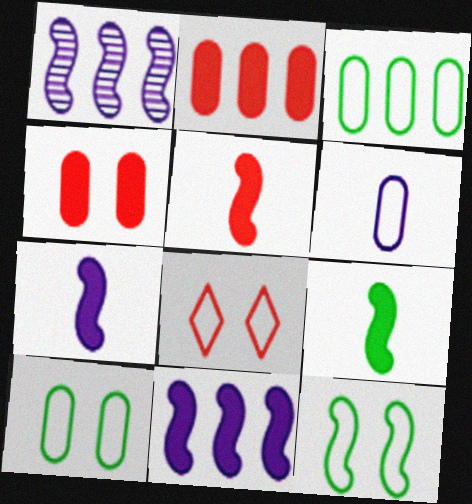[[1, 5, 12], 
[5, 7, 9]]